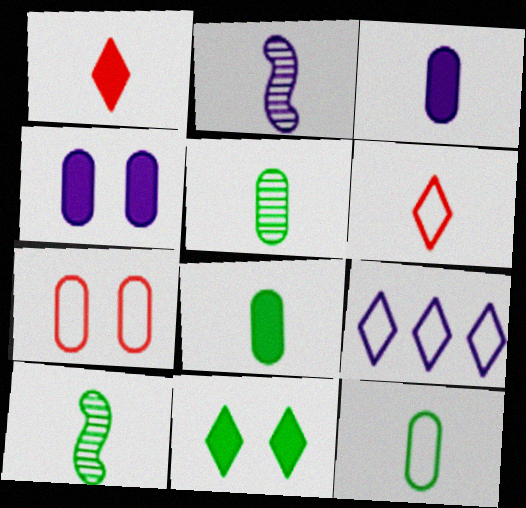[[1, 2, 12], 
[2, 4, 9], 
[2, 6, 8], 
[3, 6, 10], 
[5, 8, 12]]